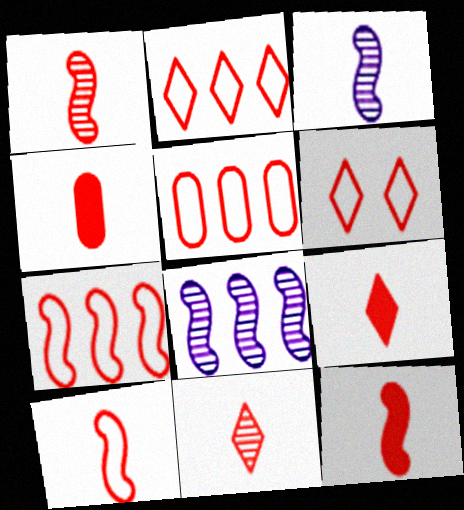[[1, 10, 12], 
[2, 5, 7], 
[4, 9, 12], 
[4, 10, 11], 
[5, 6, 10]]